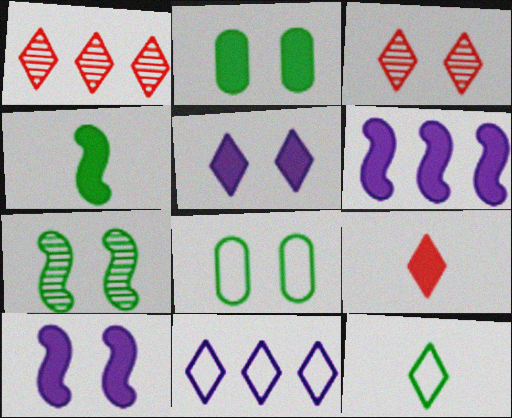[[1, 5, 12], 
[2, 6, 9], 
[3, 8, 10]]